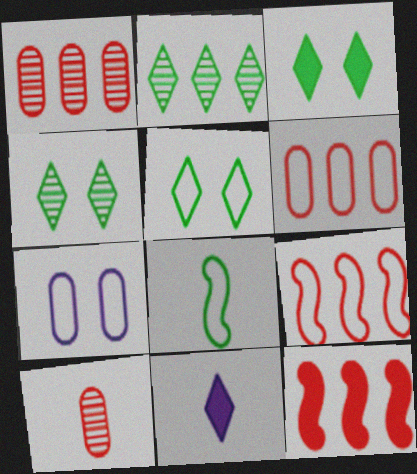[[3, 4, 5], 
[8, 10, 11]]